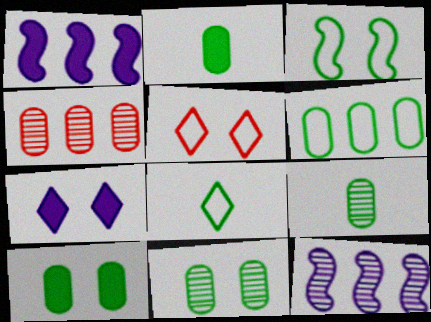[[1, 5, 9], 
[2, 5, 12], 
[2, 6, 11], 
[3, 6, 8], 
[6, 9, 10]]